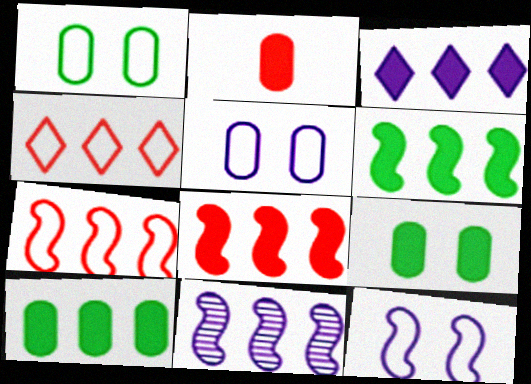[[3, 8, 10], 
[4, 10, 11], 
[6, 7, 11]]